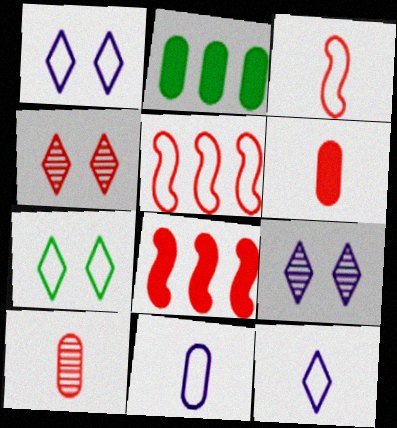[[2, 3, 9], 
[4, 5, 6], 
[5, 7, 11]]